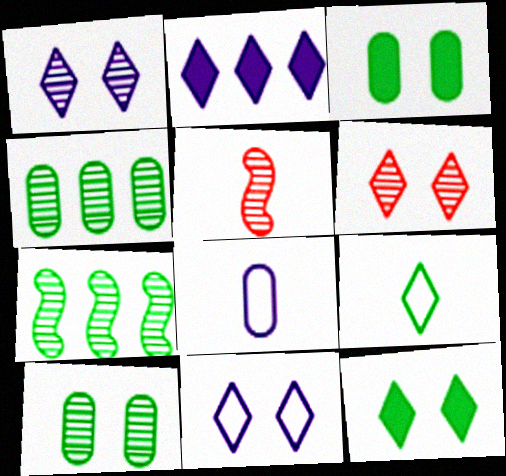[[1, 4, 5], 
[2, 6, 9], 
[3, 7, 9], 
[6, 11, 12]]